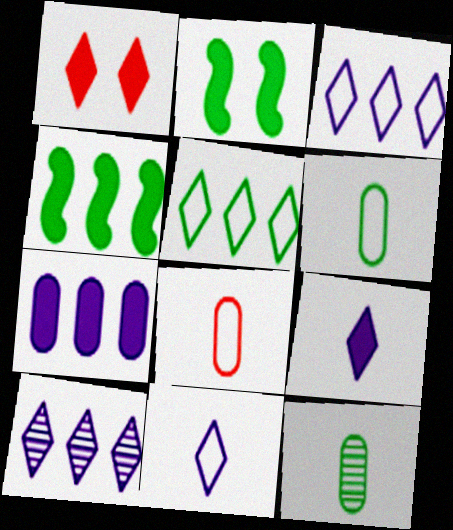[[2, 5, 12], 
[2, 8, 10]]